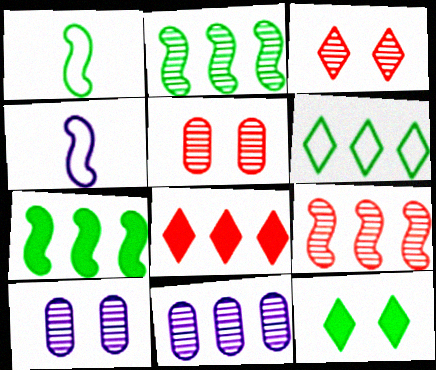[[1, 8, 10]]